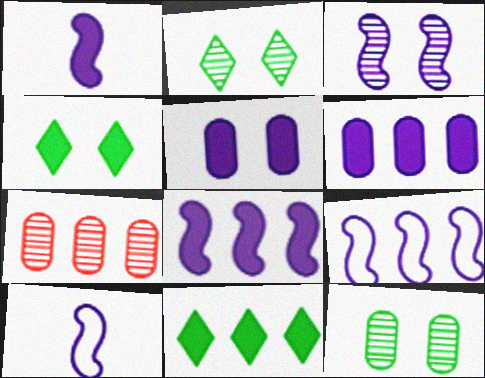[[1, 3, 9], 
[3, 8, 10], 
[4, 7, 10], 
[7, 9, 11]]